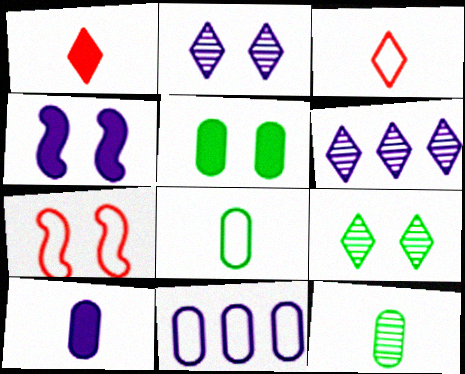[[2, 5, 7]]